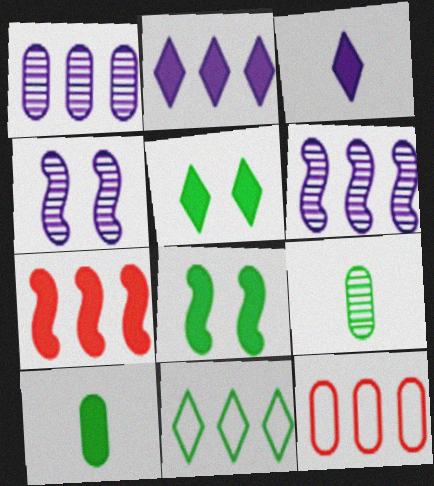[[1, 7, 11], 
[8, 9, 11]]